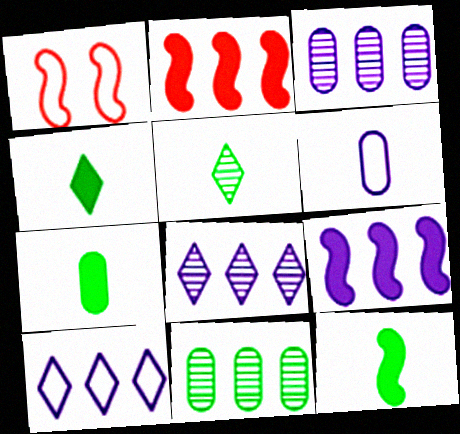[[1, 3, 4], 
[1, 7, 8], 
[2, 10, 11], 
[3, 9, 10], 
[4, 7, 12]]